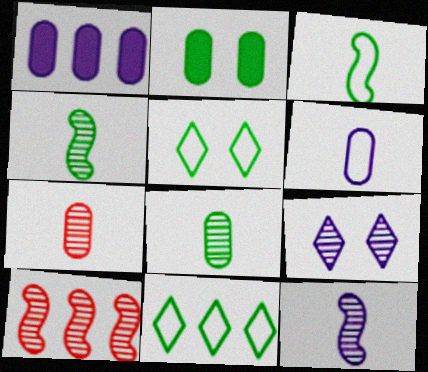[[1, 10, 11], 
[2, 4, 11], 
[8, 9, 10]]